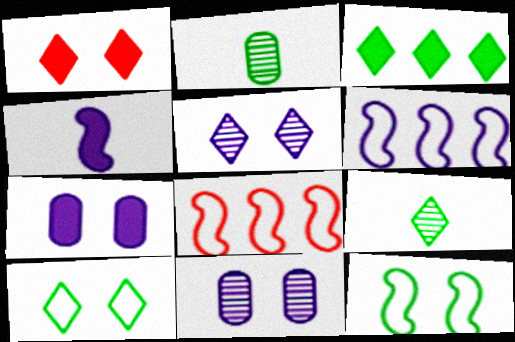[[1, 2, 6], 
[1, 5, 10], 
[1, 11, 12], 
[2, 3, 12], 
[3, 9, 10], 
[7, 8, 9]]